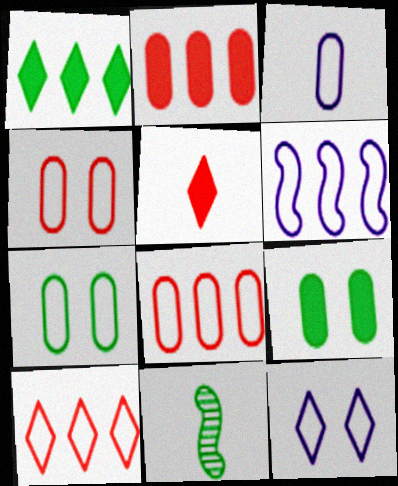[[1, 7, 11], 
[2, 11, 12], 
[3, 5, 11], 
[3, 6, 12], 
[3, 7, 8]]